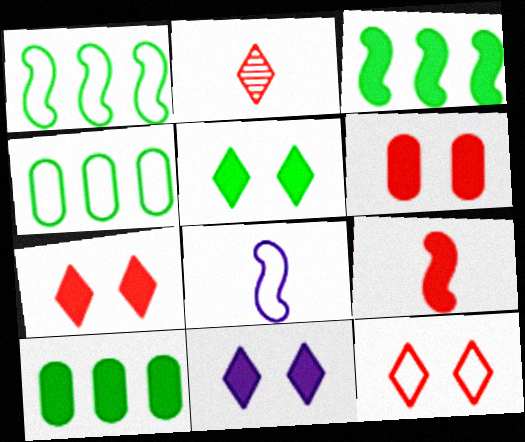[[4, 8, 12], 
[5, 7, 11], 
[9, 10, 11]]